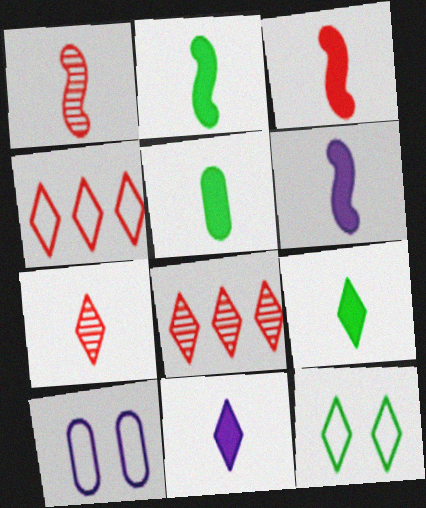[[2, 3, 6], 
[2, 5, 9], 
[2, 8, 10], 
[3, 5, 11], 
[8, 11, 12]]